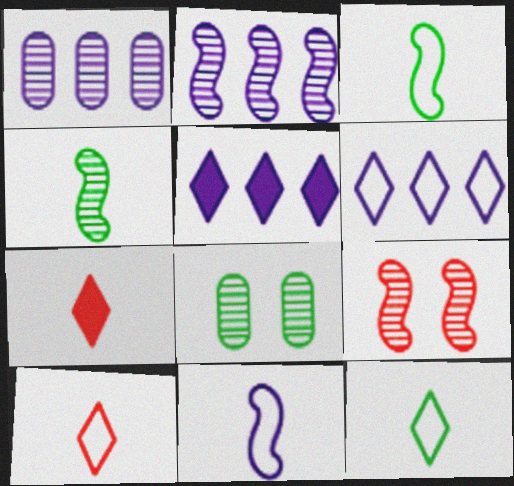[[2, 4, 9]]